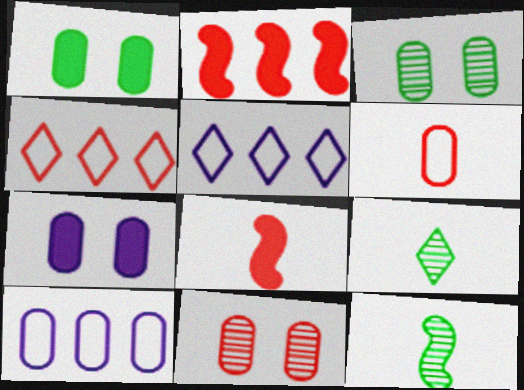[[3, 5, 8], 
[4, 7, 12], 
[4, 8, 11]]